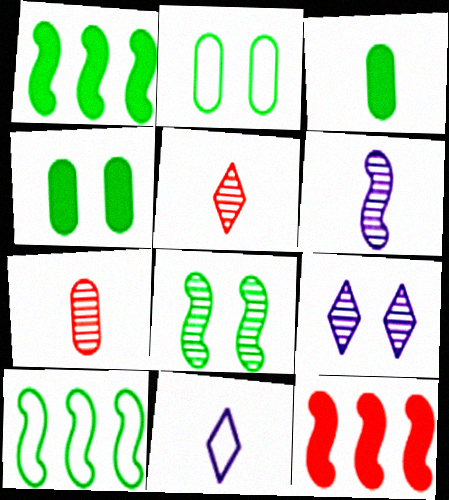[]